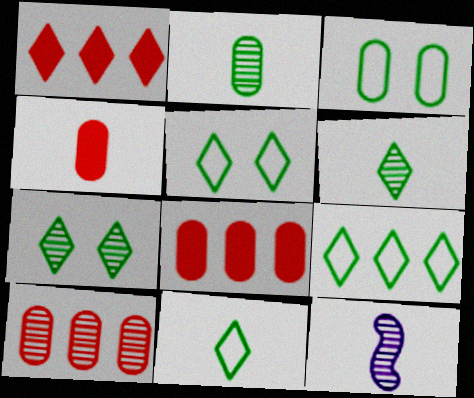[[1, 3, 12], 
[4, 11, 12], 
[5, 8, 12], 
[5, 9, 11], 
[7, 10, 12]]